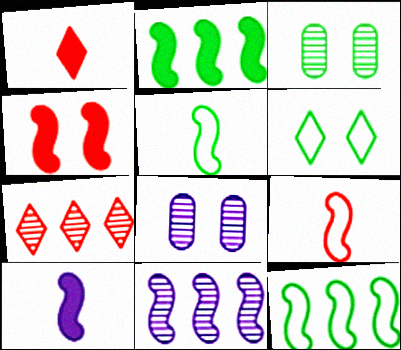[[1, 8, 12], 
[2, 4, 10], 
[4, 5, 11], 
[4, 6, 8]]